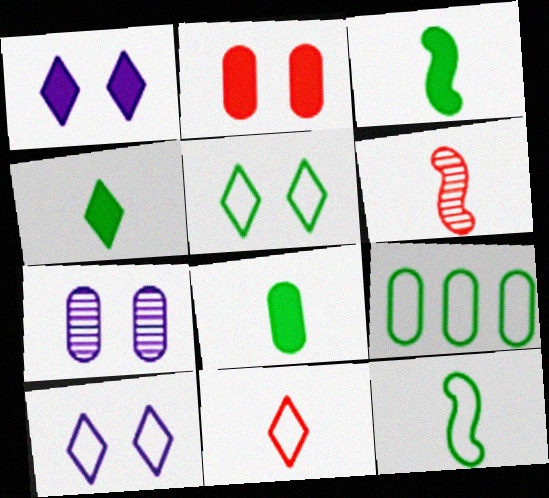[[1, 6, 9], 
[3, 4, 8], 
[5, 9, 12]]